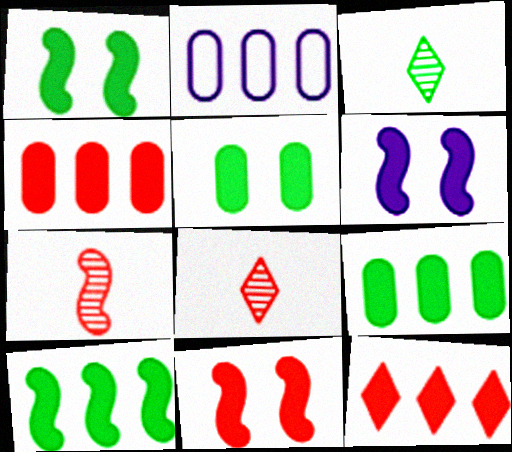[[1, 2, 8], 
[1, 6, 11], 
[2, 3, 11]]